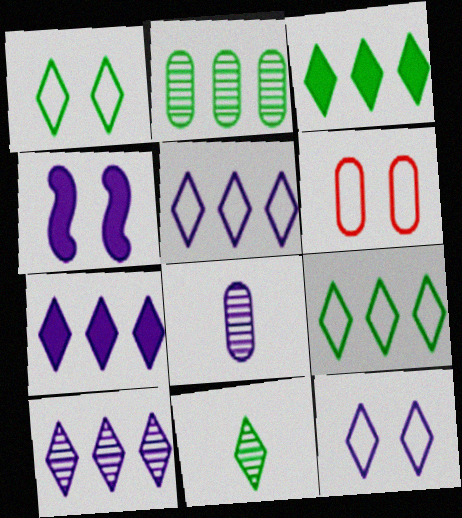[[1, 3, 11], 
[4, 5, 8], 
[5, 7, 10]]